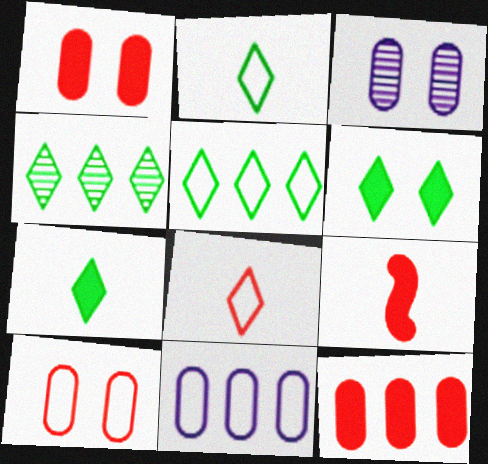[[2, 4, 6], 
[3, 5, 9]]